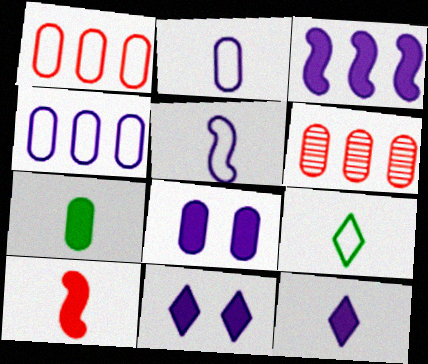[[3, 8, 12], 
[7, 10, 12]]